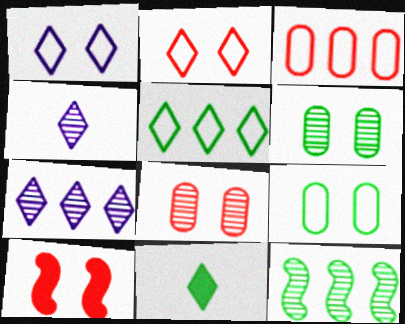[[1, 6, 10], 
[2, 7, 11], 
[2, 8, 10], 
[4, 8, 12], 
[9, 11, 12]]